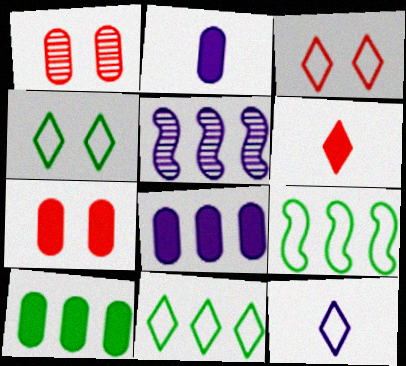[[2, 7, 10], 
[3, 11, 12]]